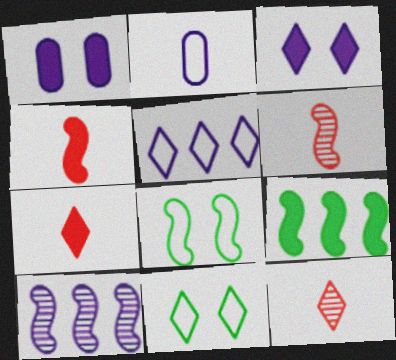[[1, 7, 9], 
[2, 3, 10], 
[4, 8, 10]]